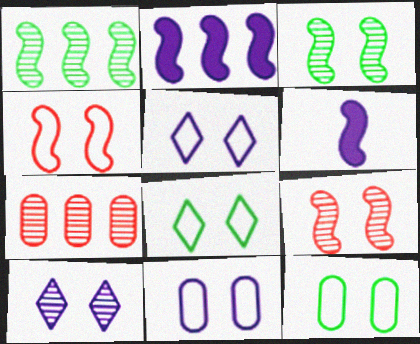[[1, 4, 6], 
[4, 5, 12], 
[4, 8, 11], 
[6, 7, 8]]